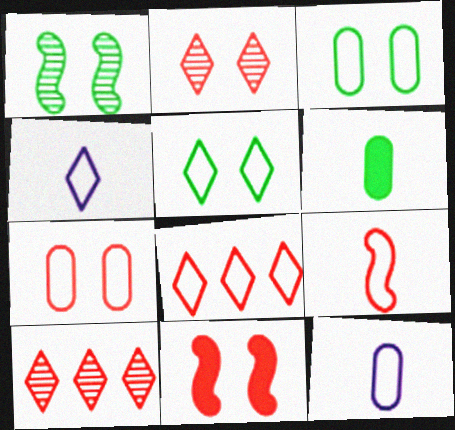[[2, 7, 11], 
[4, 5, 8], 
[7, 8, 9]]